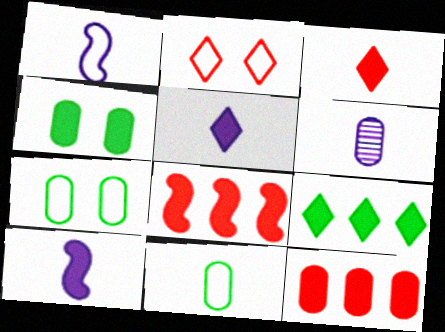[[1, 5, 6], 
[4, 5, 8], 
[6, 7, 12]]